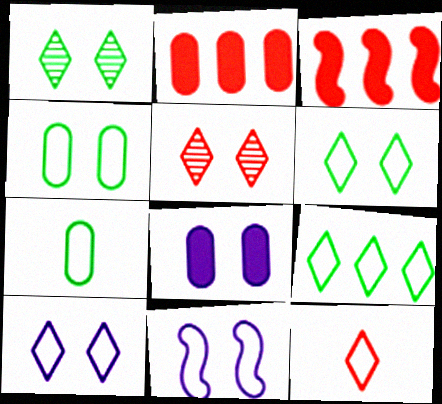[[9, 10, 12]]